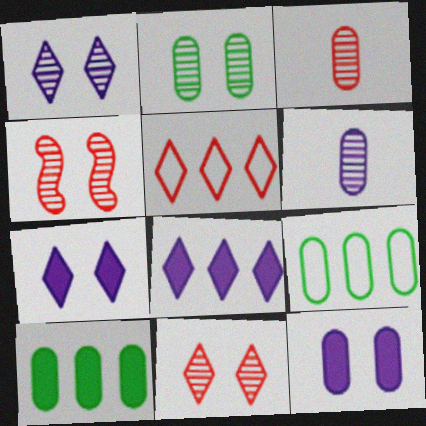[[1, 2, 4], 
[3, 9, 12]]